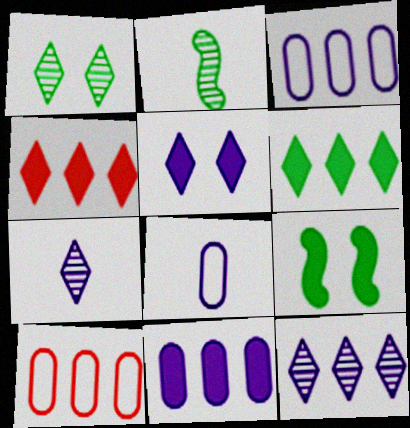[[2, 5, 10], 
[7, 9, 10]]